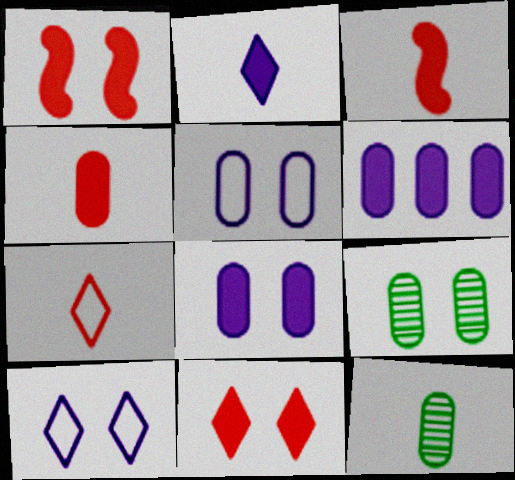[[1, 9, 10]]